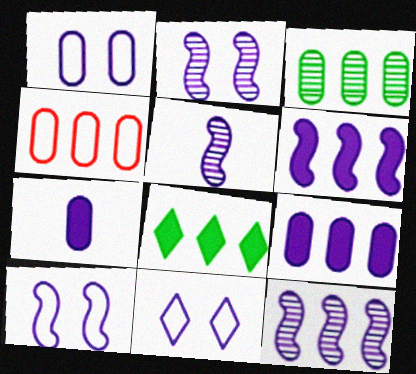[[1, 10, 11], 
[2, 5, 12], 
[3, 4, 9], 
[4, 8, 12], 
[5, 6, 10], 
[5, 9, 11], 
[7, 11, 12]]